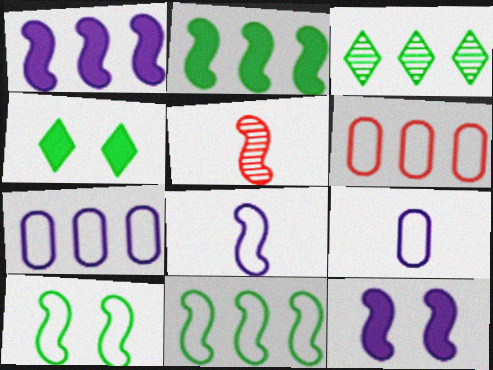[[1, 3, 6], 
[1, 5, 10], 
[4, 5, 7], 
[5, 11, 12]]